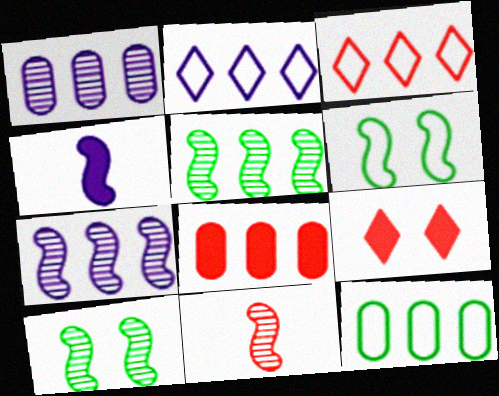[[1, 8, 12], 
[2, 5, 8], 
[7, 10, 11]]